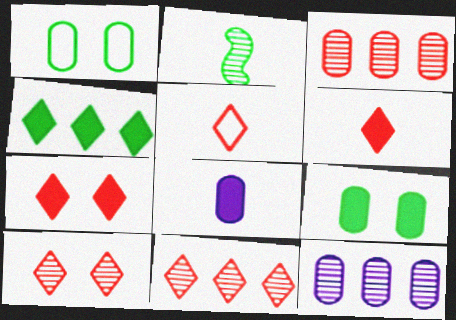[[1, 2, 4], 
[1, 3, 8], 
[2, 5, 8], 
[2, 10, 12], 
[5, 7, 11]]